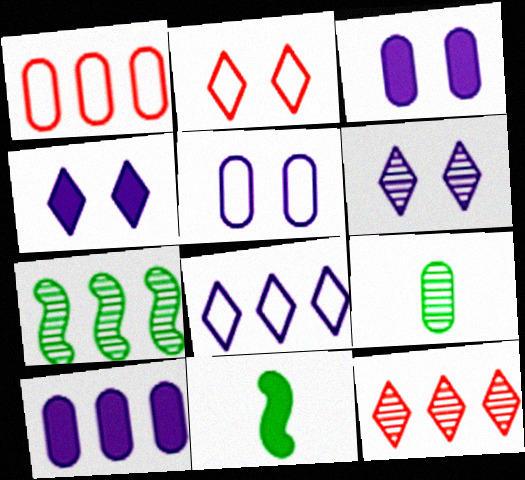[[1, 3, 9], 
[1, 6, 11], 
[5, 11, 12]]